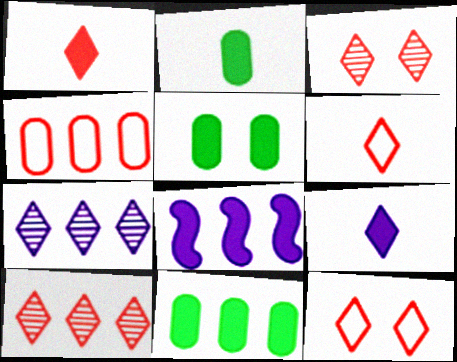[[1, 5, 8], 
[1, 10, 12], 
[2, 5, 11]]